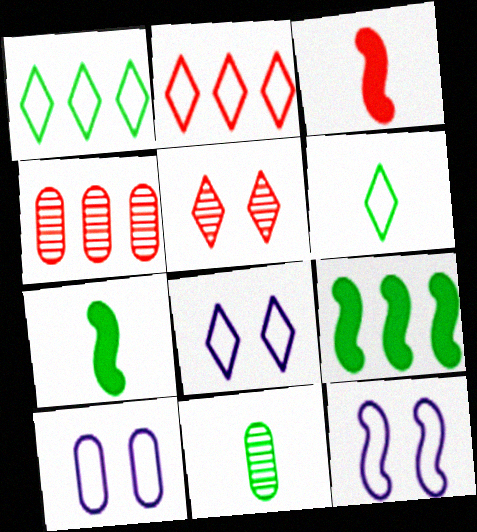[[2, 6, 8], 
[4, 7, 8], 
[6, 7, 11], 
[8, 10, 12]]